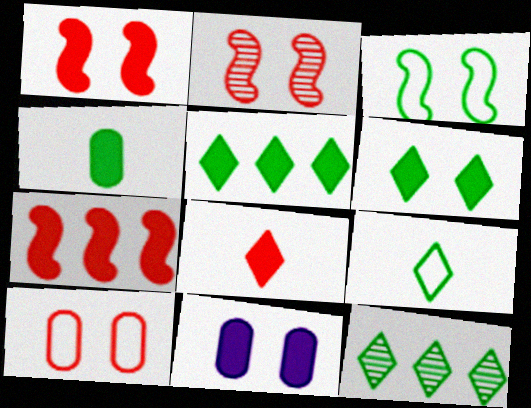[[1, 6, 11], 
[3, 4, 12], 
[6, 9, 12]]